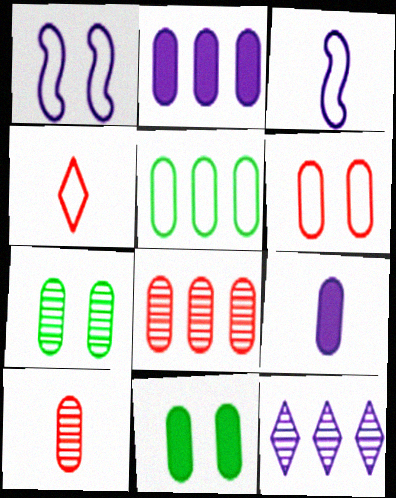[[1, 4, 5], 
[1, 9, 12], 
[2, 5, 8]]